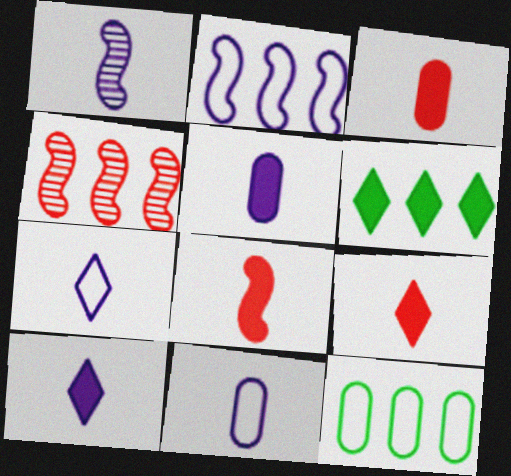[[1, 5, 7], 
[1, 10, 11], 
[3, 8, 9]]